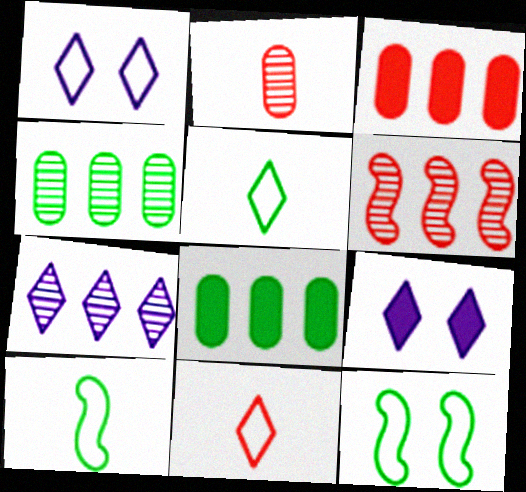[[4, 6, 7]]